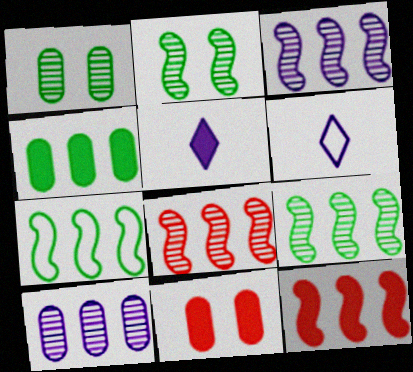[[1, 6, 12], 
[3, 7, 12], 
[3, 8, 9], 
[6, 9, 11]]